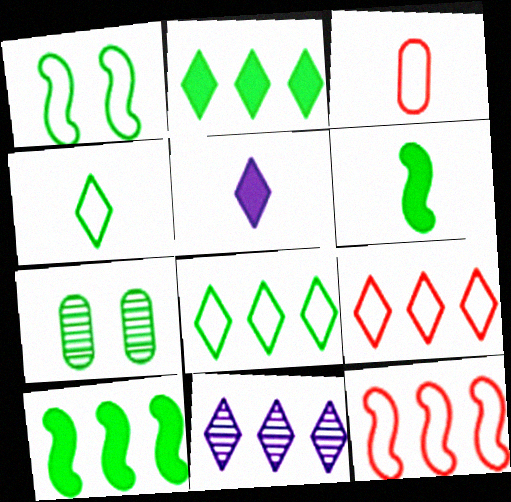[[2, 9, 11], 
[4, 7, 10], 
[5, 7, 12], 
[6, 7, 8]]